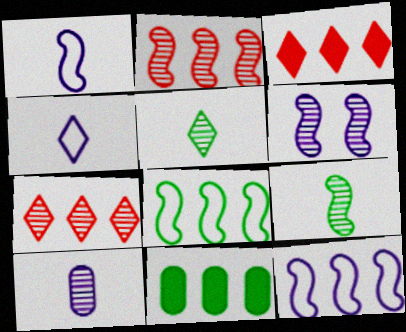[[2, 6, 9], 
[7, 11, 12]]